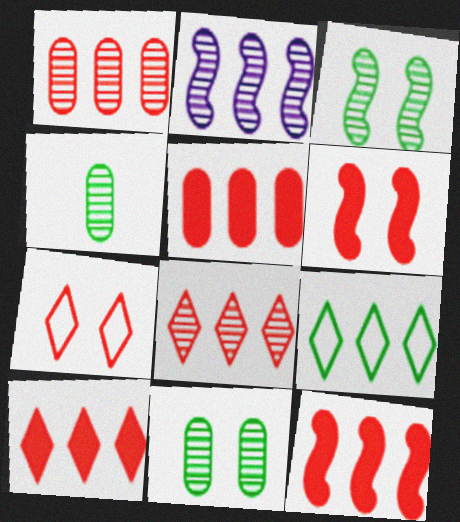[[2, 5, 9], 
[5, 10, 12]]